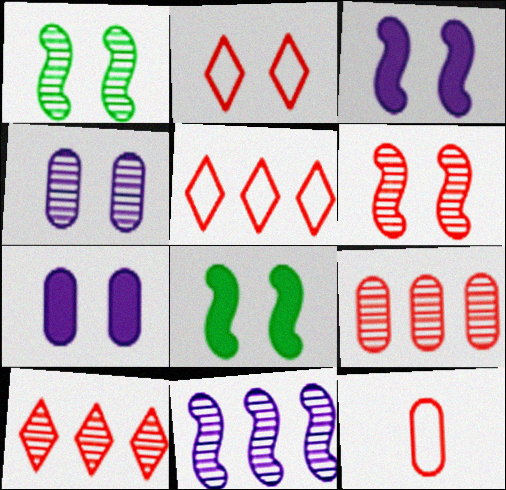[[1, 2, 7], 
[2, 4, 8]]